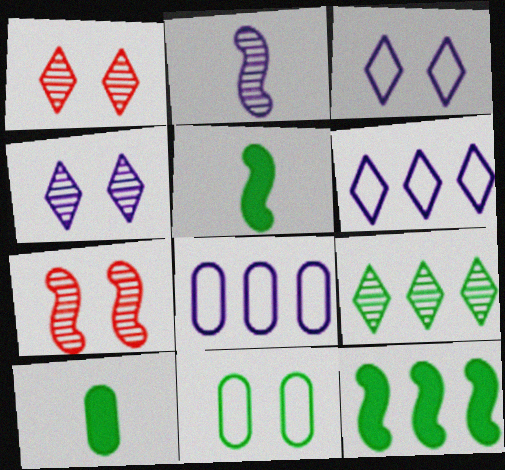[[1, 5, 8], 
[5, 9, 11], 
[6, 7, 10]]